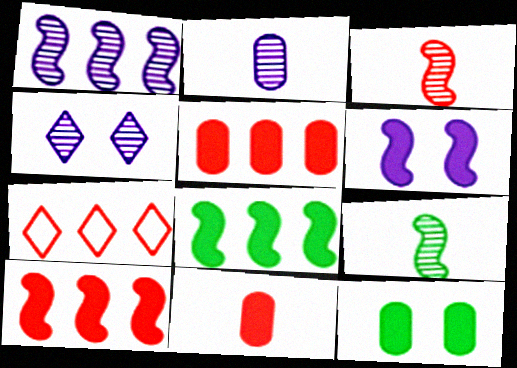[[1, 2, 4]]